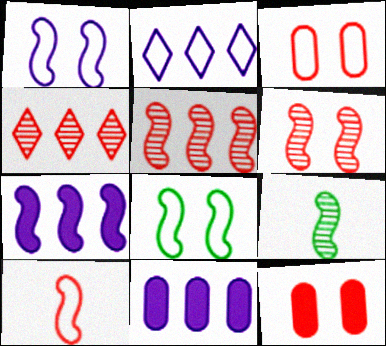[[2, 9, 12], 
[4, 10, 12]]